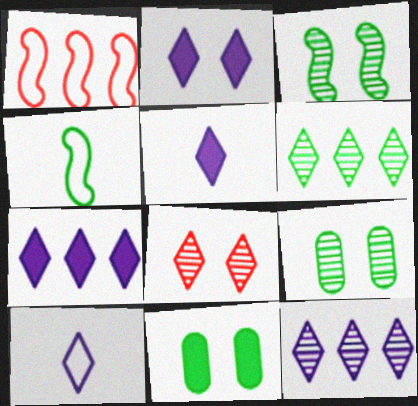[[1, 5, 9], 
[2, 5, 7], 
[2, 10, 12], 
[4, 6, 11]]